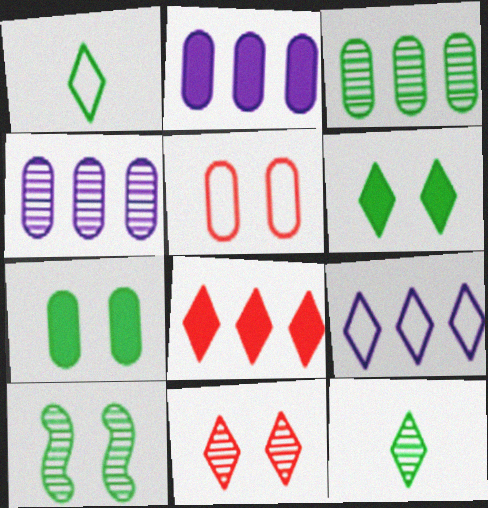[[3, 10, 12]]